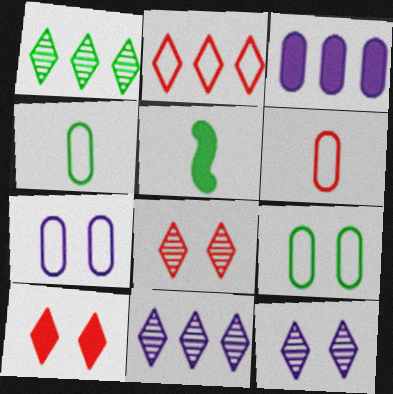[[1, 5, 9], 
[3, 5, 10]]